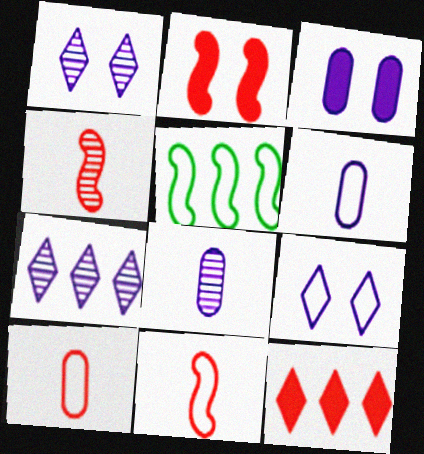[[5, 9, 10]]